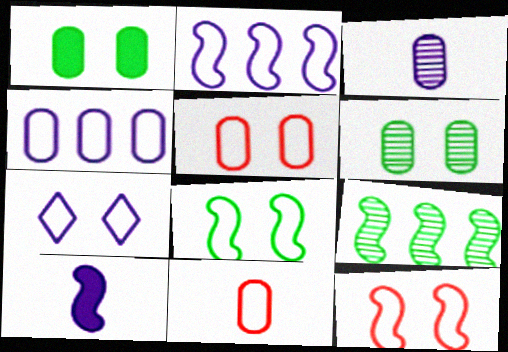[[5, 7, 8], 
[9, 10, 12]]